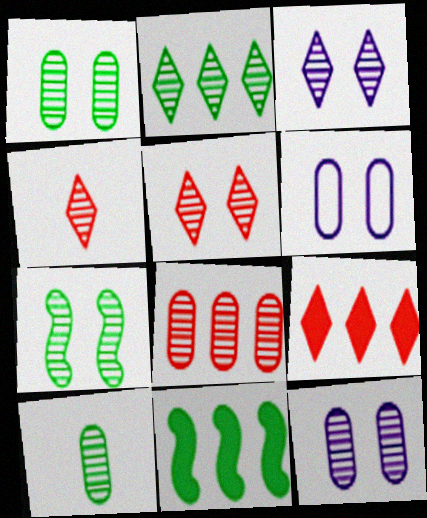[[2, 3, 4], 
[2, 7, 10], 
[4, 6, 11], 
[5, 7, 12], 
[8, 10, 12]]